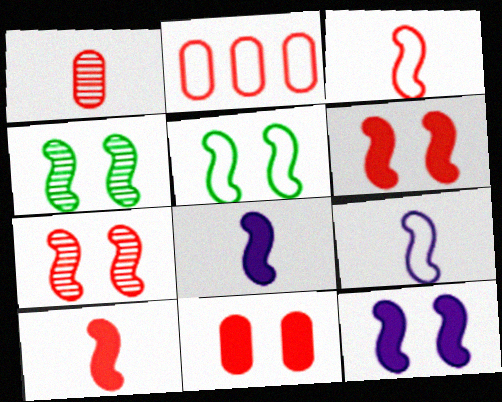[[1, 2, 11], 
[5, 7, 12]]